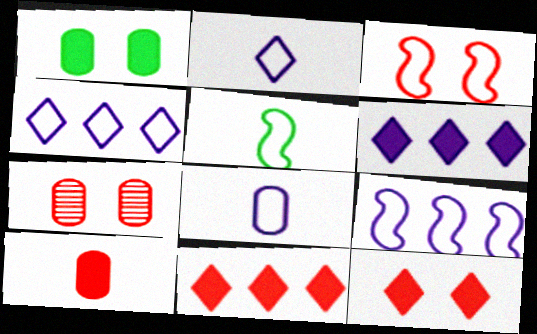[[3, 5, 9], 
[3, 7, 12], 
[5, 6, 7]]